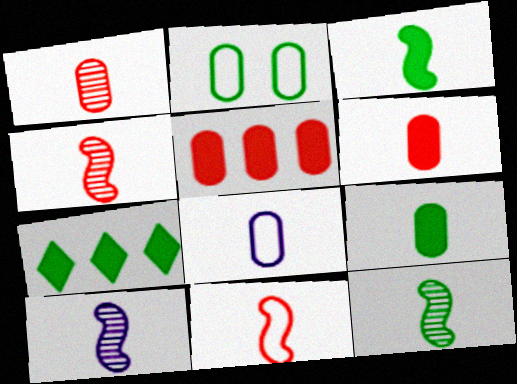[[1, 8, 9], 
[2, 7, 12], 
[3, 10, 11], 
[4, 10, 12]]